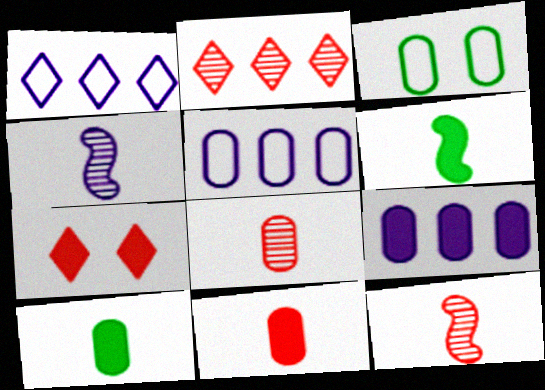[[3, 8, 9], 
[6, 7, 9]]